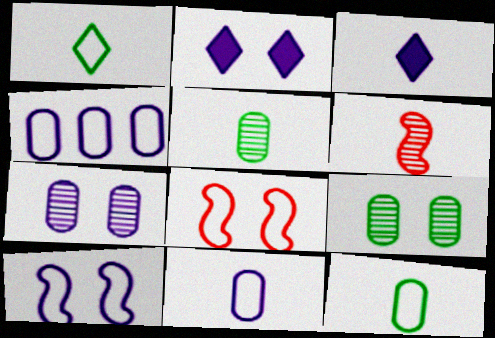[[1, 4, 8], 
[2, 7, 10], 
[2, 8, 9], 
[3, 6, 12]]